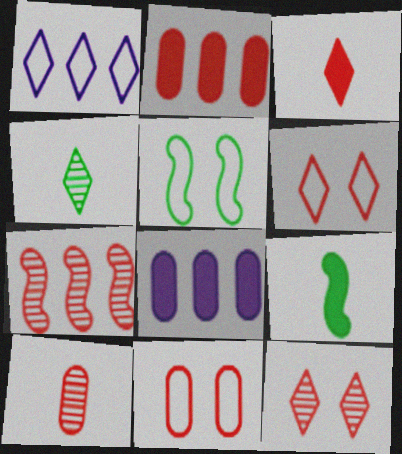[[2, 10, 11], 
[3, 7, 11], 
[7, 10, 12]]